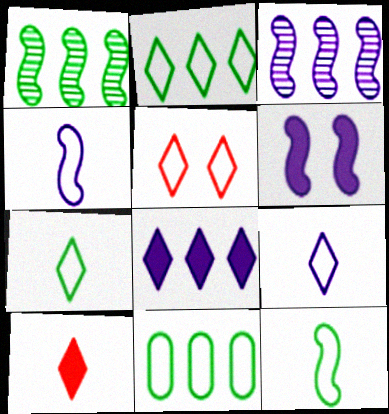[[2, 5, 9], 
[3, 4, 6], 
[4, 5, 11]]